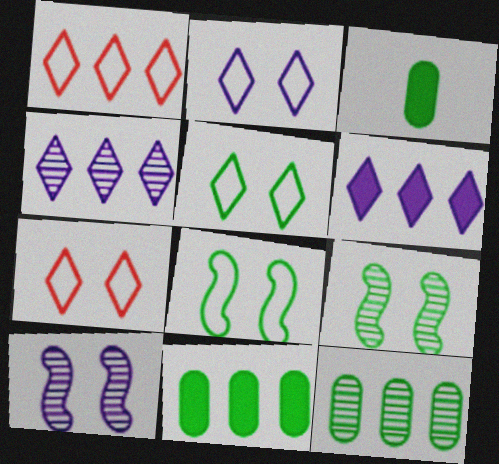[[1, 3, 10], 
[2, 5, 7]]